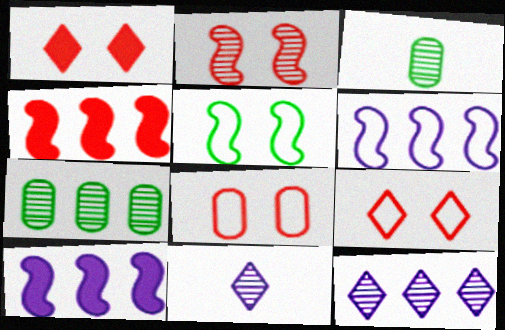[[1, 2, 8], 
[1, 3, 6], 
[2, 3, 12], 
[2, 7, 11], 
[3, 9, 10]]